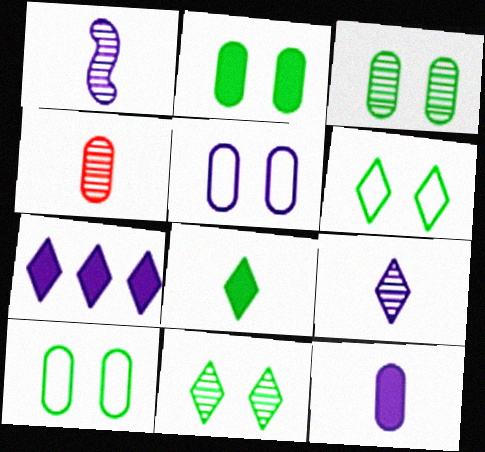[[1, 5, 7], 
[2, 3, 10]]